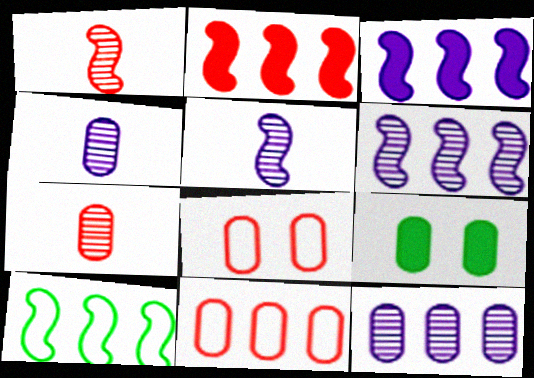[[2, 6, 10], 
[4, 9, 11]]